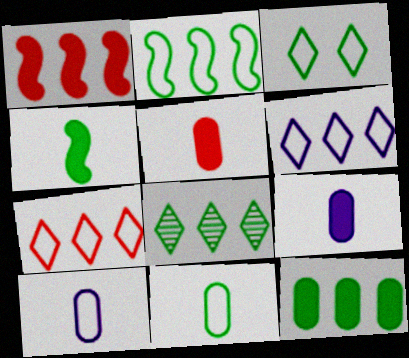[[2, 3, 11], 
[2, 8, 12]]